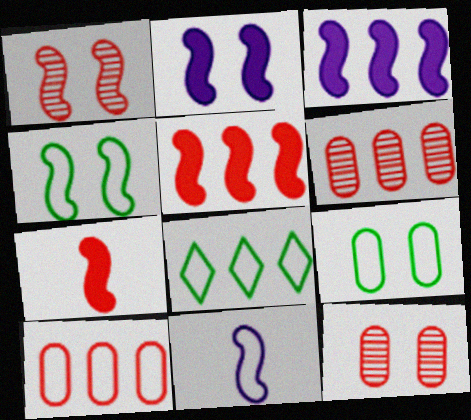[[1, 2, 4], 
[3, 6, 8]]